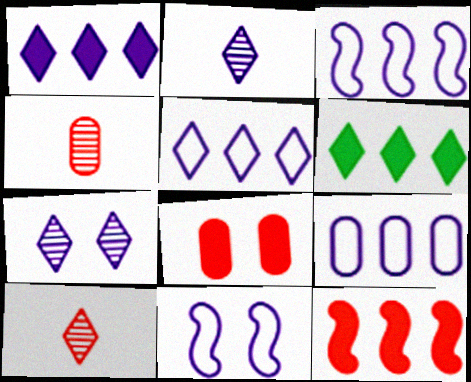[[3, 5, 9], 
[4, 6, 11]]